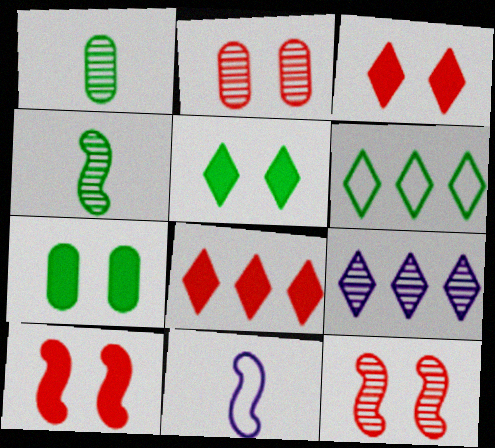[[1, 9, 12], 
[2, 4, 9], 
[4, 6, 7], 
[6, 8, 9]]